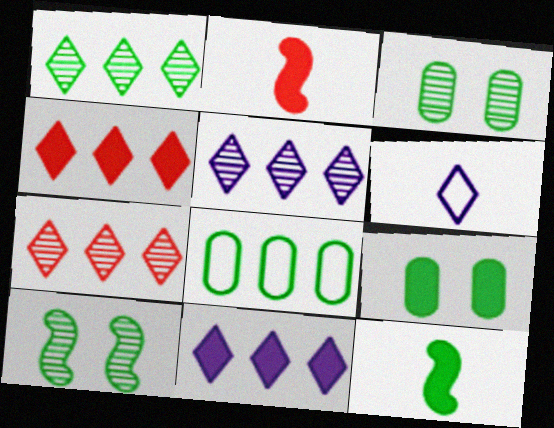[[1, 5, 7], 
[2, 9, 11]]